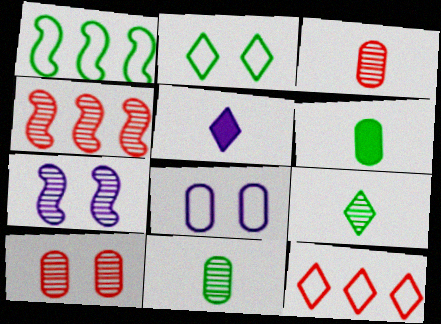[[1, 5, 10], 
[6, 7, 12]]